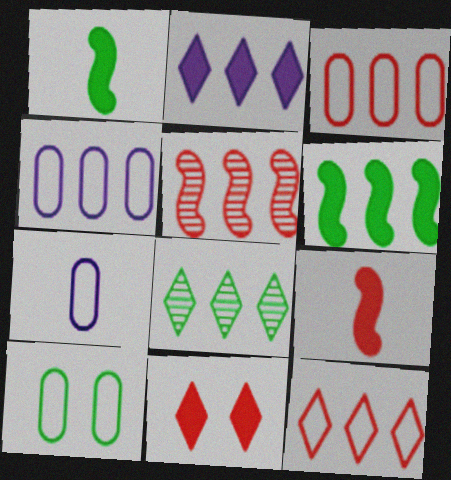[[1, 8, 10], 
[2, 8, 12], 
[3, 7, 10]]